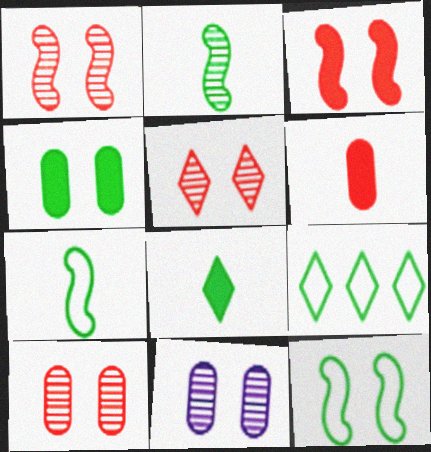[[1, 5, 10], 
[2, 4, 9]]